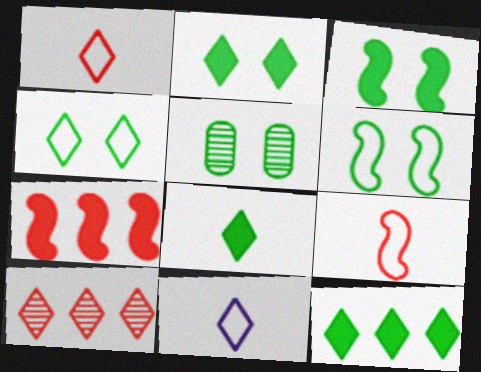[[2, 5, 6], 
[2, 8, 12], 
[2, 10, 11], 
[3, 4, 5], 
[5, 7, 11]]